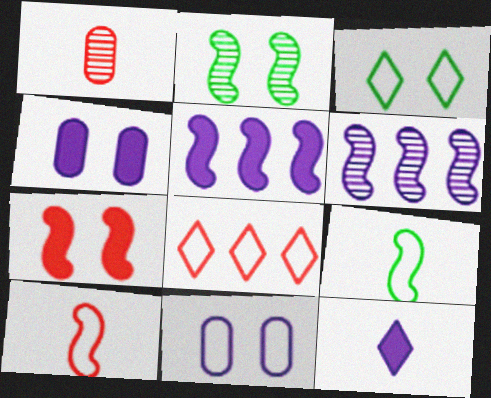[[1, 3, 5], 
[1, 7, 8], 
[1, 9, 12], 
[2, 5, 10], 
[4, 5, 12], 
[6, 7, 9], 
[6, 11, 12], 
[8, 9, 11]]